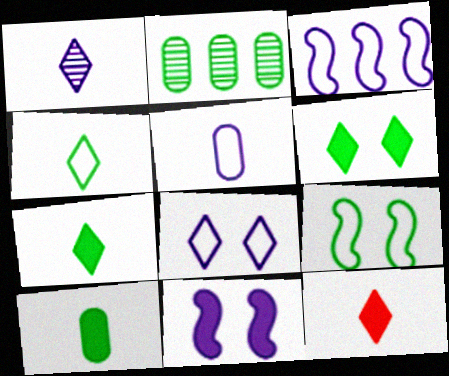[[1, 4, 12], 
[2, 7, 9], 
[3, 5, 8]]